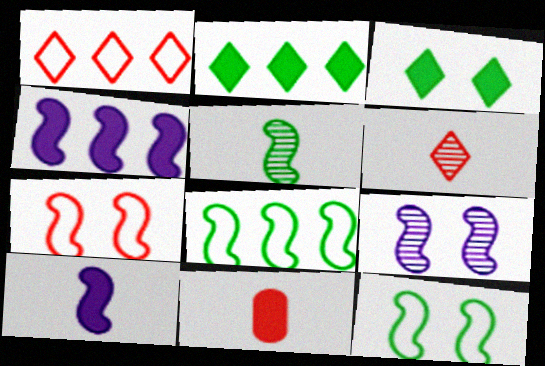[[3, 4, 11], 
[4, 5, 7]]